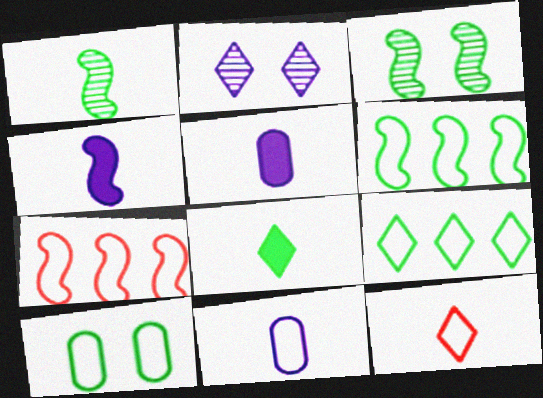[[1, 5, 12], 
[3, 4, 7]]